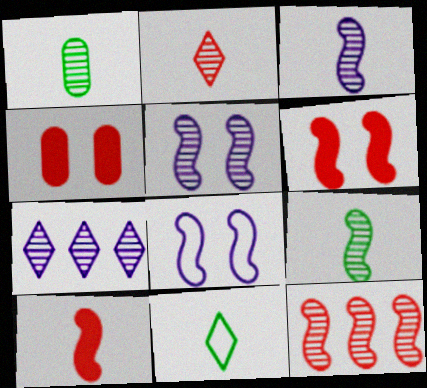[[1, 2, 3], 
[5, 9, 12]]